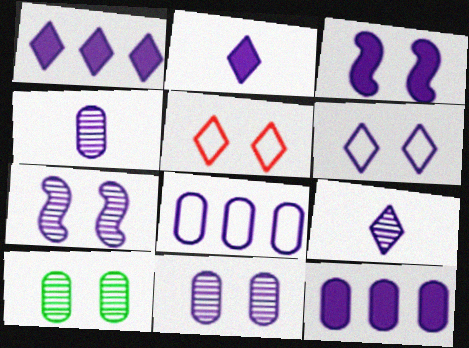[[1, 6, 9], 
[2, 3, 12], 
[2, 7, 8], 
[3, 5, 10], 
[3, 6, 11], 
[3, 8, 9]]